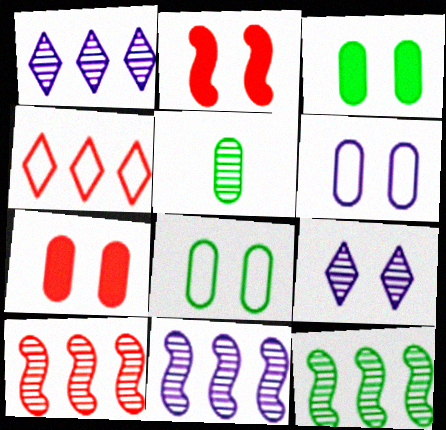[[2, 8, 9], 
[5, 9, 10], 
[10, 11, 12]]